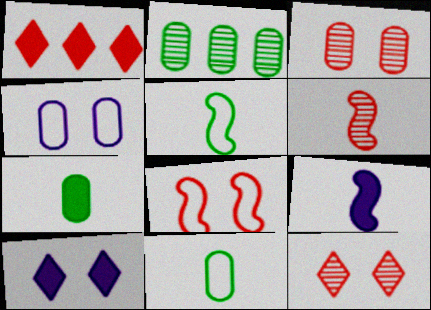[[5, 6, 9]]